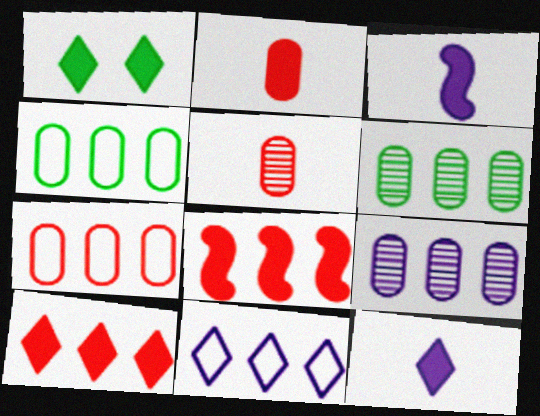[[1, 10, 12], 
[6, 8, 11]]